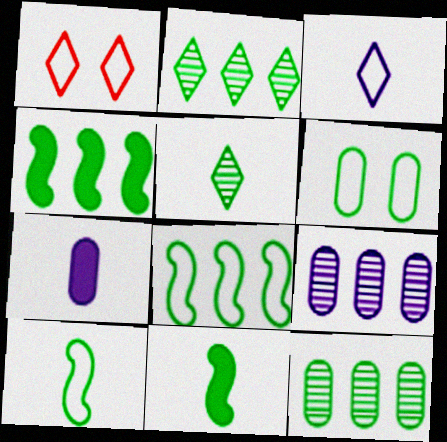[[1, 9, 11], 
[2, 6, 11], 
[4, 5, 6]]